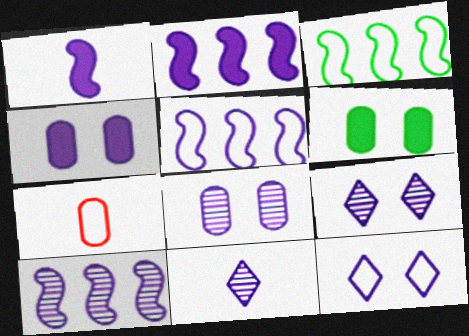[[2, 5, 10], 
[3, 7, 12], 
[4, 5, 11], 
[8, 10, 11]]